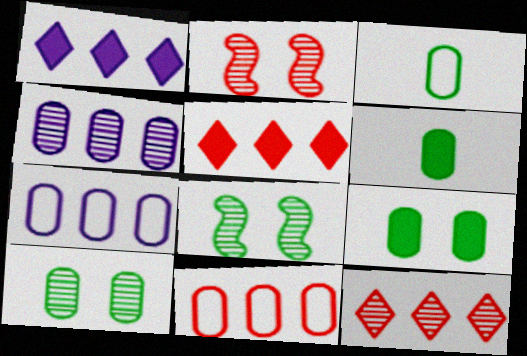[[1, 2, 3]]